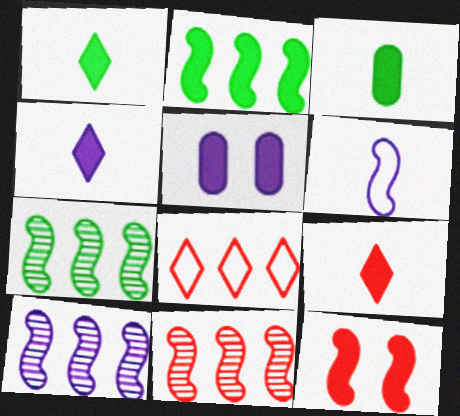[[1, 4, 9], 
[2, 5, 9], 
[6, 7, 12], 
[7, 10, 11]]